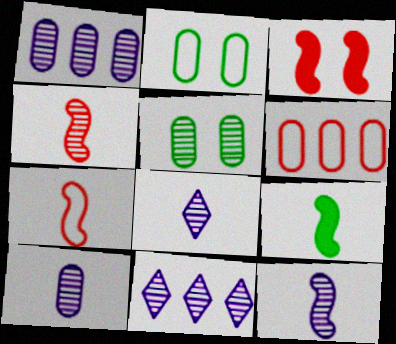[[4, 5, 11], 
[7, 9, 12], 
[8, 10, 12]]